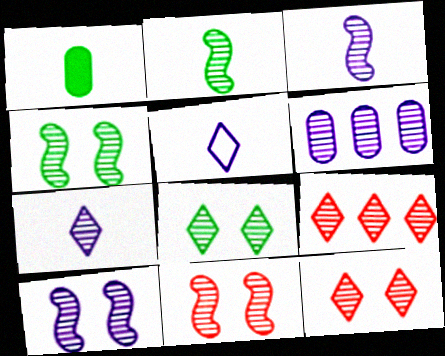[[2, 6, 12], 
[4, 10, 11], 
[6, 7, 10], 
[7, 8, 9]]